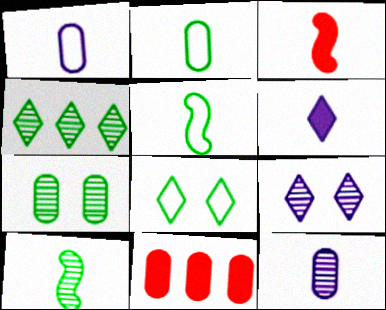[[1, 7, 11], 
[4, 7, 10], 
[5, 9, 11]]